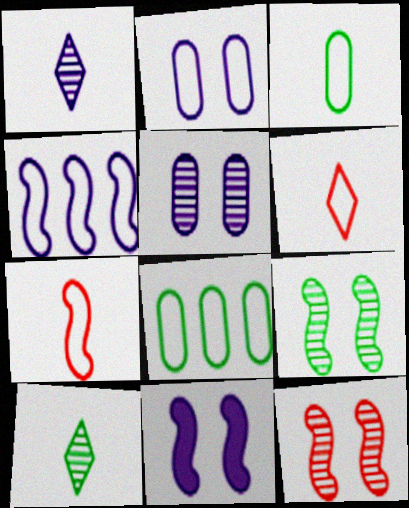[]